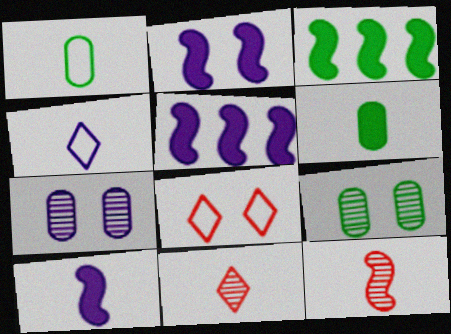[[1, 10, 11], 
[2, 5, 10], 
[2, 8, 9], 
[4, 5, 7], 
[4, 6, 12]]